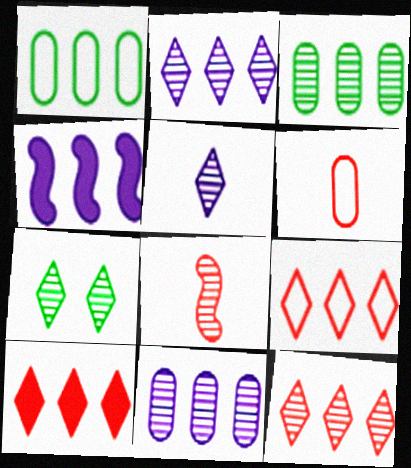[[1, 4, 12], 
[3, 4, 9], 
[4, 6, 7], 
[5, 7, 12], 
[7, 8, 11], 
[9, 10, 12]]